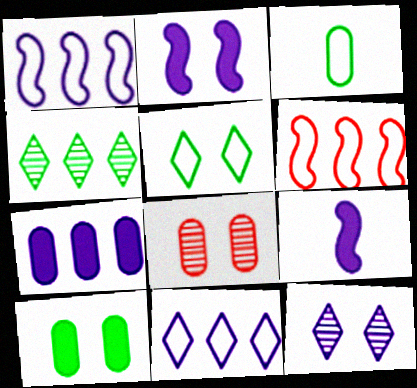[[2, 5, 8], 
[3, 7, 8], 
[4, 6, 7]]